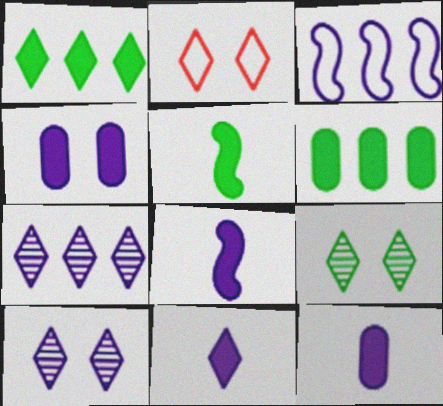[[3, 10, 12], 
[8, 11, 12]]